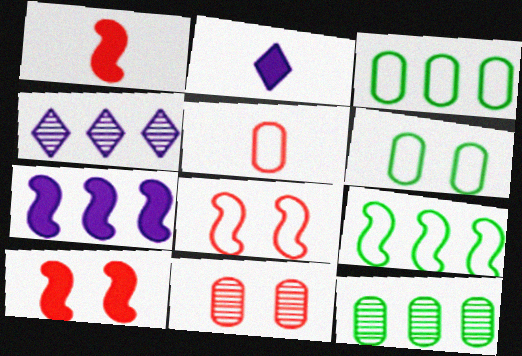[[1, 4, 6], 
[2, 8, 12], 
[2, 9, 11]]